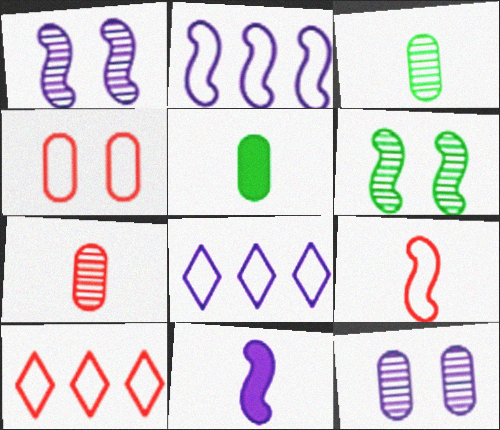[[1, 2, 11], 
[1, 5, 10], 
[4, 9, 10], 
[8, 11, 12]]